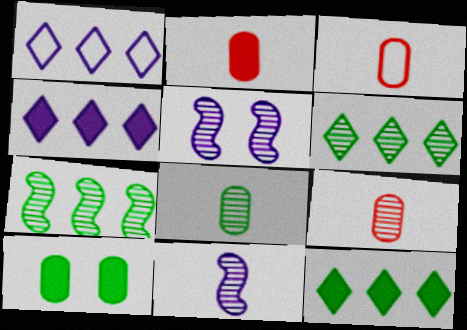[[2, 3, 9], 
[3, 5, 12], 
[5, 6, 9]]